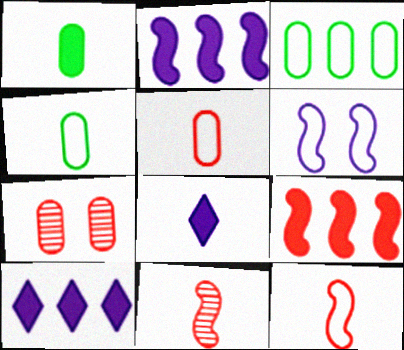[[4, 8, 11]]